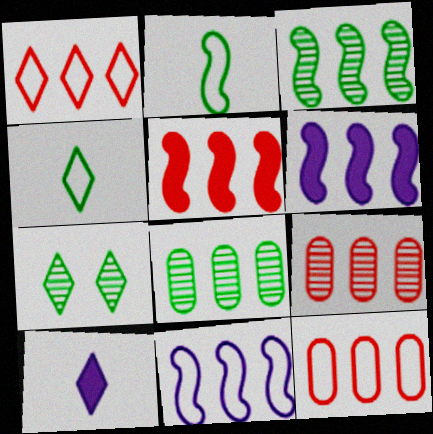[[1, 5, 9], 
[1, 6, 8], 
[1, 7, 10], 
[3, 5, 11]]